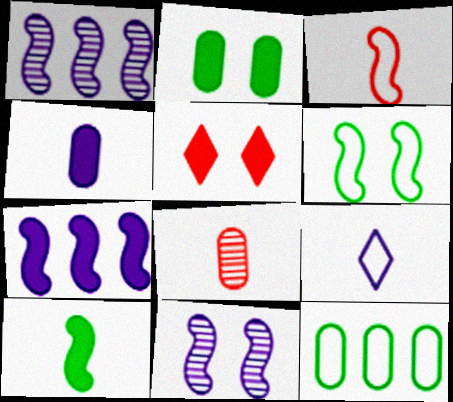[[8, 9, 10]]